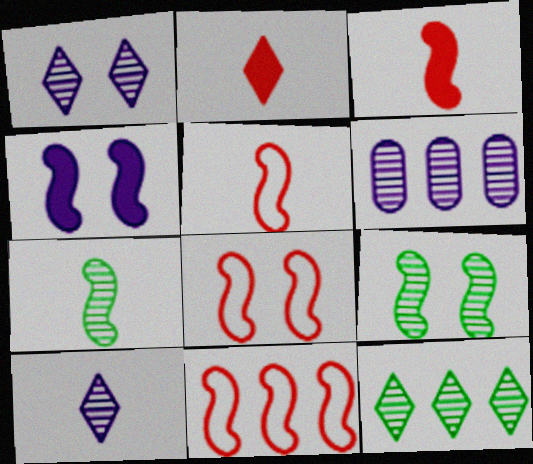[[4, 7, 11], 
[4, 8, 9], 
[5, 8, 11]]